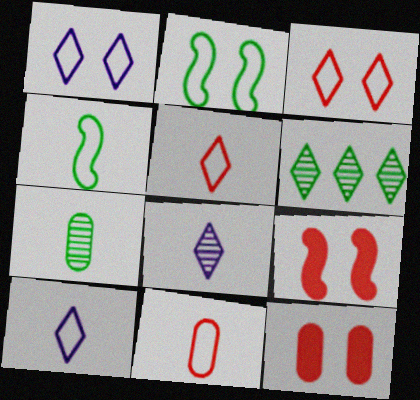[[4, 10, 11]]